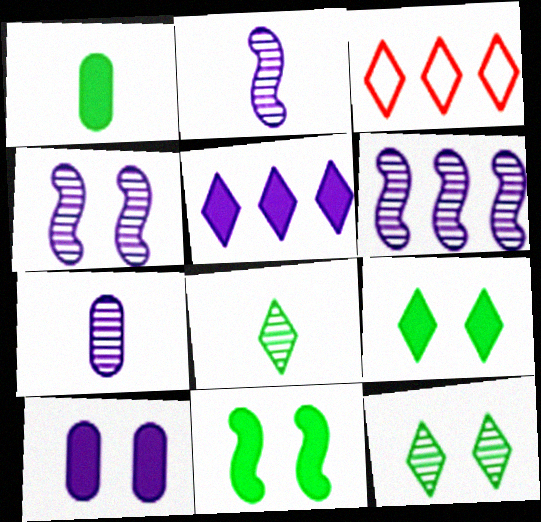[[1, 3, 4], 
[2, 4, 6], 
[3, 7, 11]]